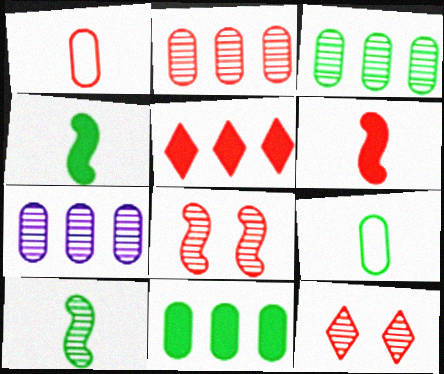[[1, 5, 8], 
[2, 3, 7], 
[7, 10, 12]]